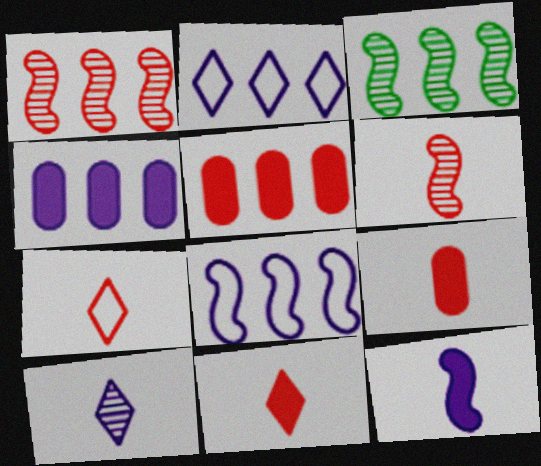[[2, 3, 5], 
[6, 7, 9]]